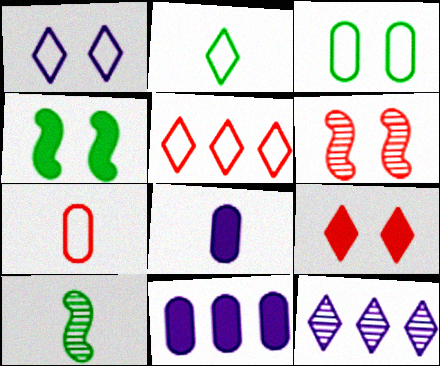[[1, 2, 5], 
[2, 6, 11], 
[2, 9, 12], 
[4, 7, 12]]